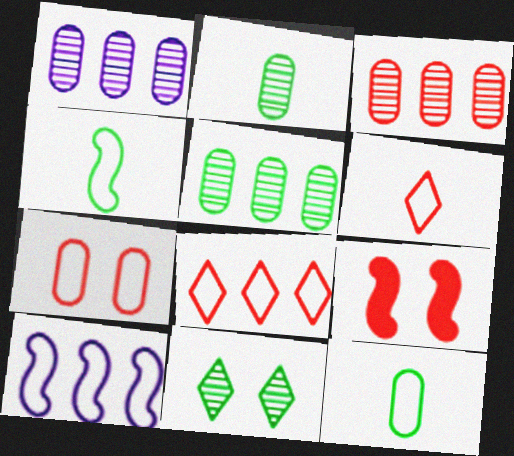[[1, 3, 5], 
[3, 6, 9]]